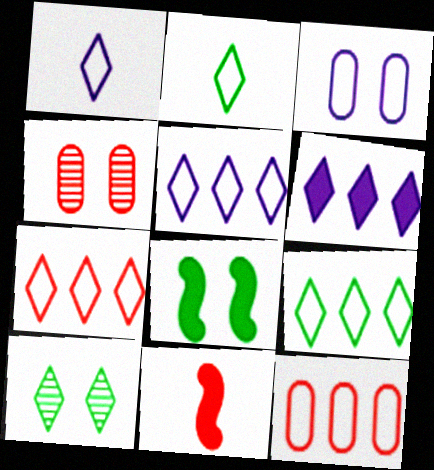[[4, 7, 11], 
[5, 7, 9]]